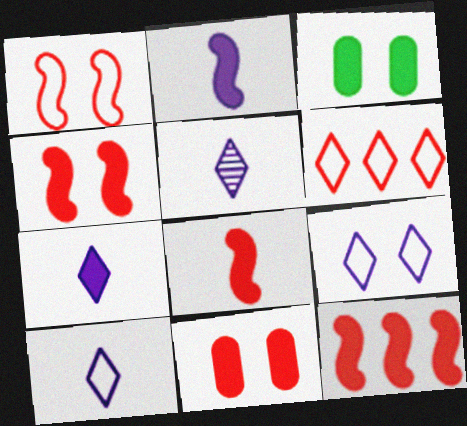[[3, 7, 12], 
[4, 8, 12], 
[5, 7, 10]]